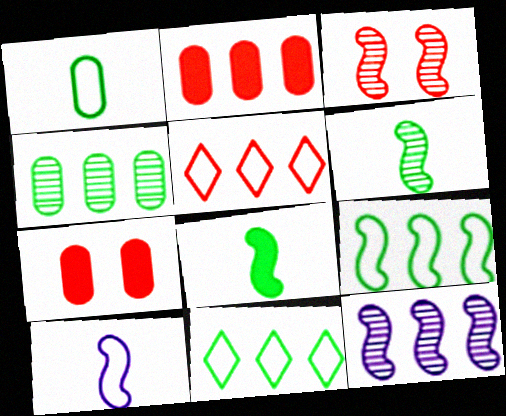[[2, 11, 12], 
[3, 6, 12]]